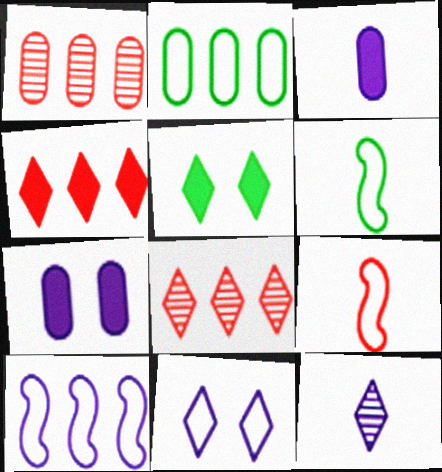[[2, 9, 11], 
[6, 7, 8], 
[7, 10, 12]]